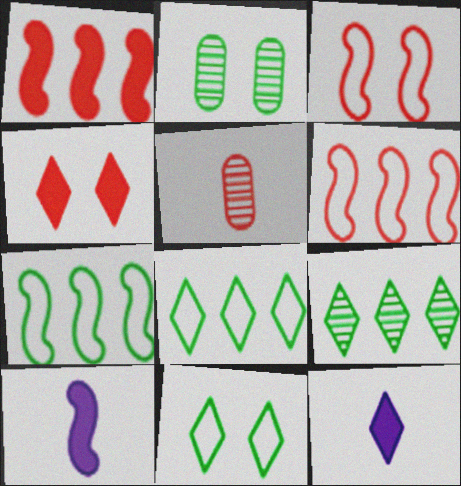[[2, 6, 12], 
[4, 5, 6]]